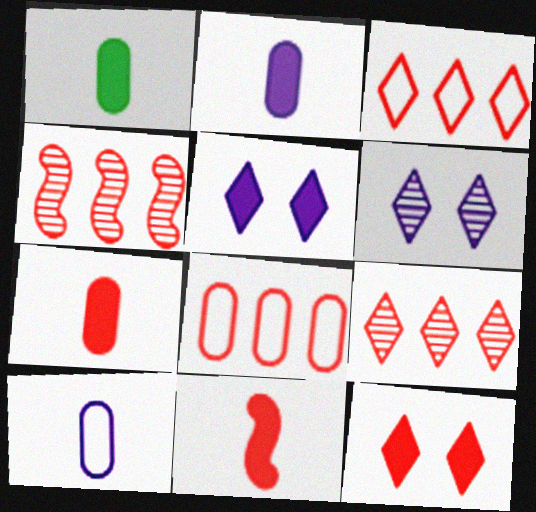[[1, 2, 7]]